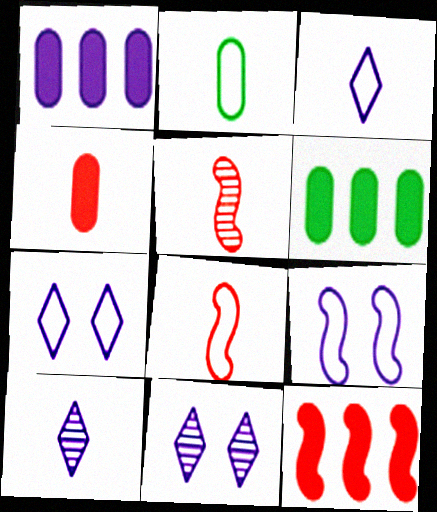[[1, 9, 10], 
[2, 3, 8], 
[2, 11, 12], 
[5, 6, 7], 
[6, 8, 11]]